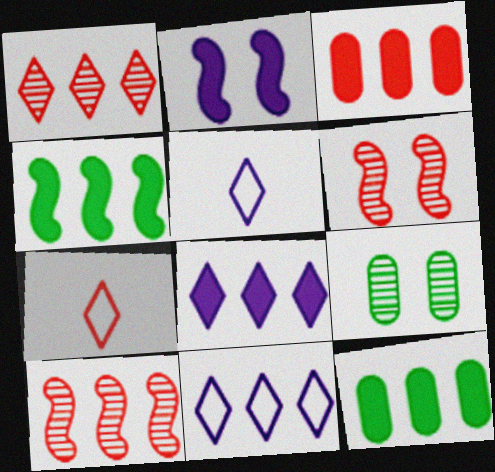[[3, 4, 8], 
[3, 6, 7], 
[5, 6, 12], 
[10, 11, 12]]